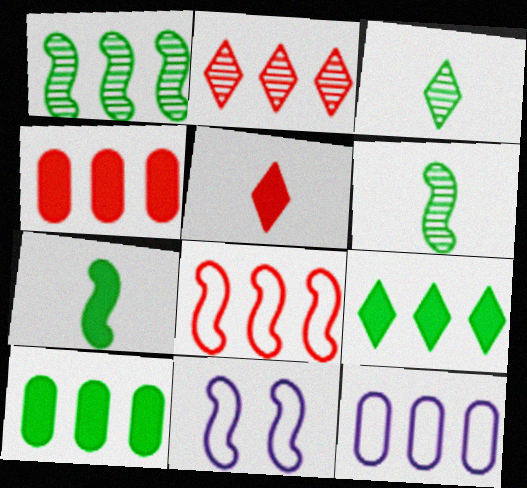[[2, 4, 8], 
[3, 4, 11]]